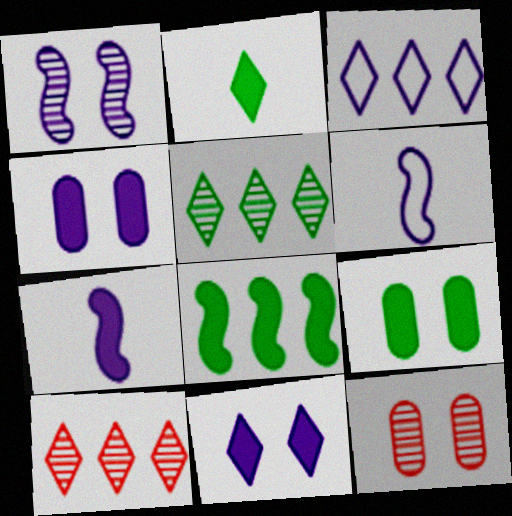[[2, 8, 9], 
[6, 9, 10]]